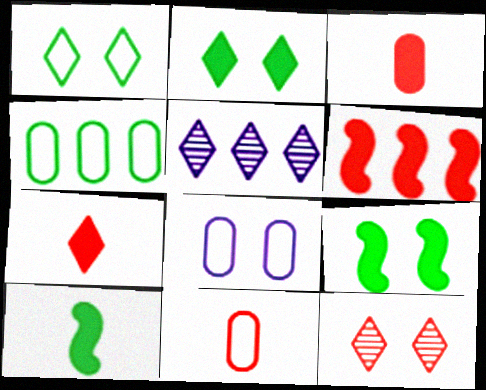[[1, 5, 7], 
[4, 5, 6], 
[4, 8, 11], 
[5, 9, 11], 
[6, 11, 12], 
[8, 9, 12]]